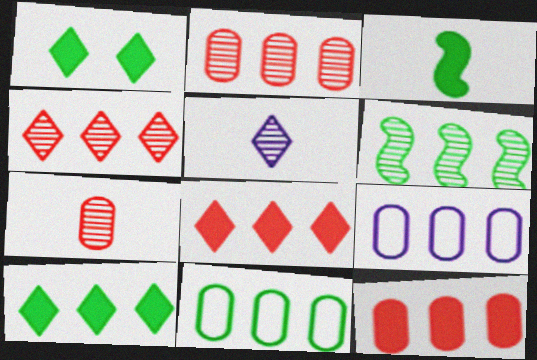[[6, 8, 9], 
[6, 10, 11]]